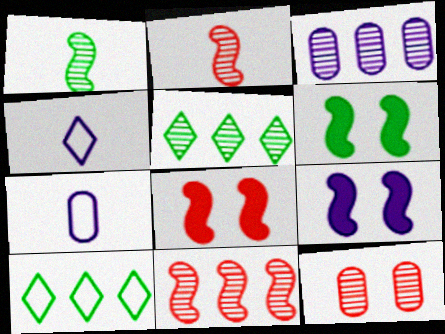[[3, 4, 9], 
[3, 5, 11], 
[5, 7, 8], 
[6, 8, 9]]